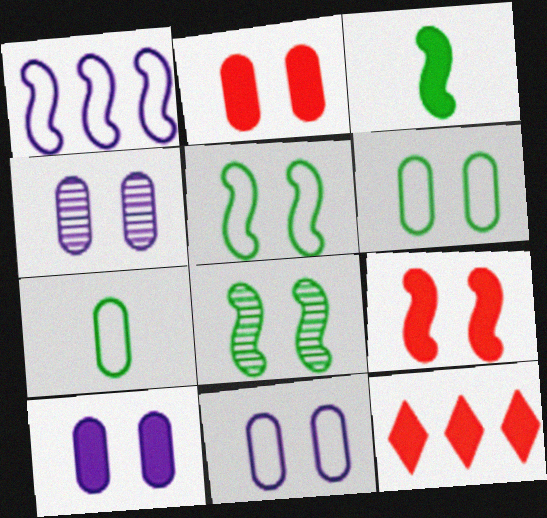[[2, 4, 6], 
[3, 10, 12], 
[4, 10, 11]]